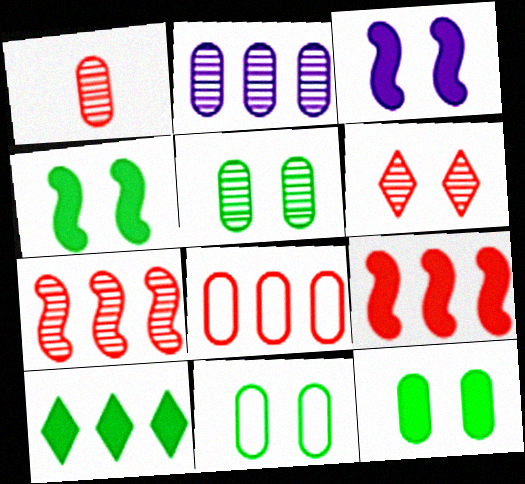[[1, 2, 5], 
[1, 6, 7], 
[3, 6, 11], 
[5, 11, 12]]